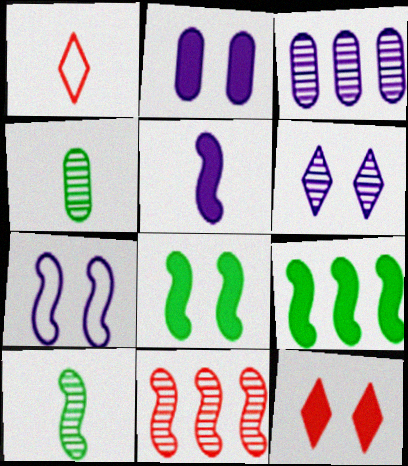[[1, 3, 8], 
[1, 4, 5], 
[2, 6, 7], 
[2, 8, 12], 
[4, 6, 11]]